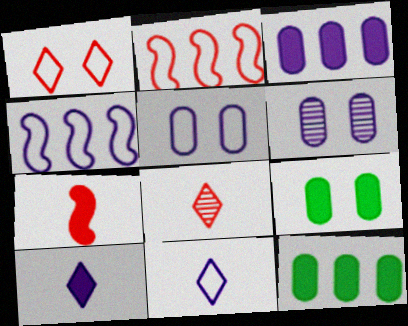[[4, 5, 11], 
[4, 6, 10], 
[4, 8, 9]]